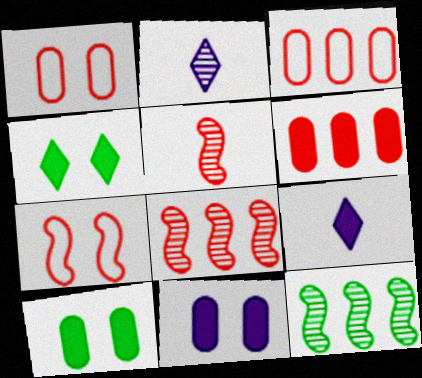[[1, 9, 12]]